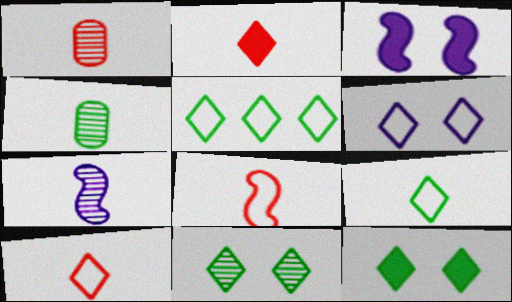[[1, 2, 8], 
[1, 3, 5], 
[5, 6, 10]]